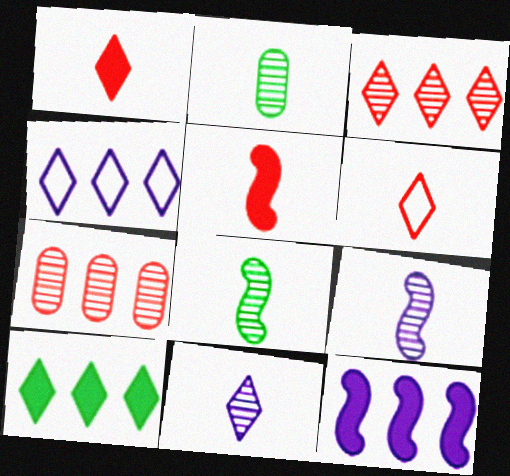[[3, 4, 10]]